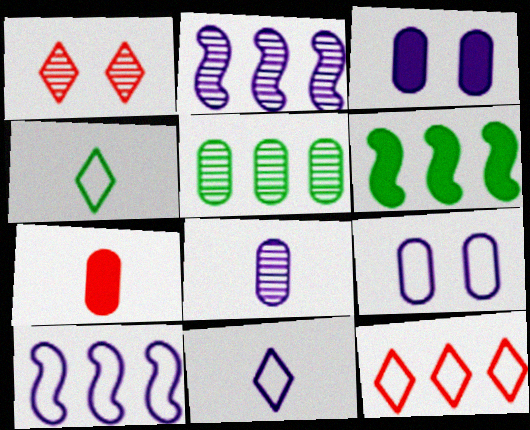[[2, 3, 11], 
[5, 7, 9], 
[9, 10, 11]]